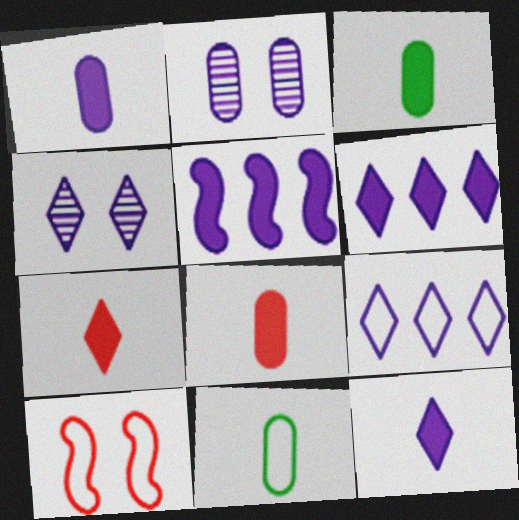[[1, 3, 8], 
[4, 9, 12], 
[9, 10, 11]]